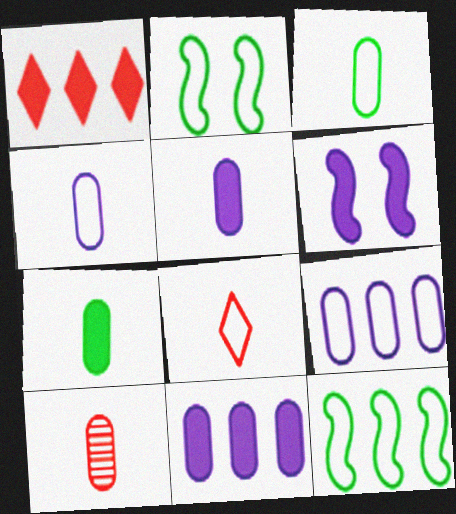[[1, 6, 7], 
[2, 8, 9], 
[3, 5, 10], 
[4, 7, 10]]